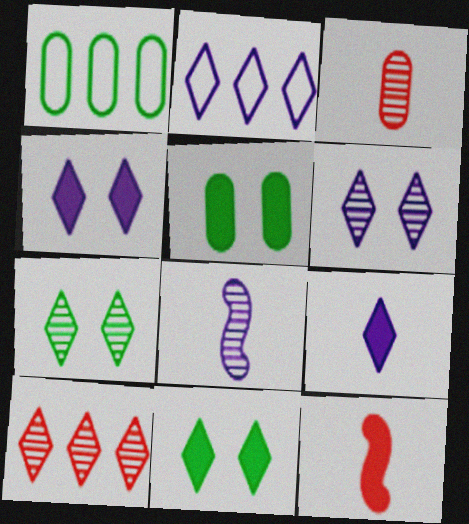[[1, 6, 12], 
[2, 6, 9]]